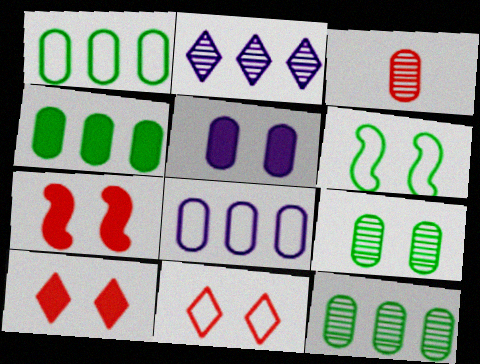[[1, 3, 5], 
[1, 4, 12]]